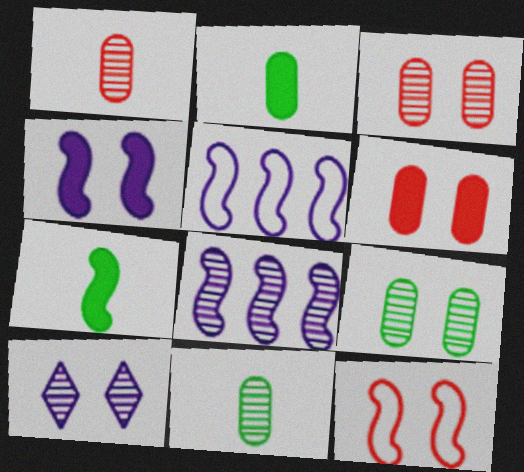[[7, 8, 12]]